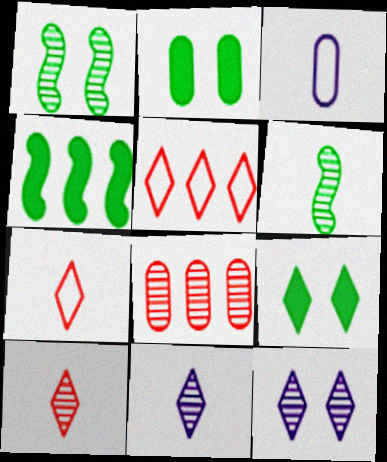[[1, 8, 11], 
[2, 3, 8], 
[5, 9, 11], 
[6, 8, 12]]